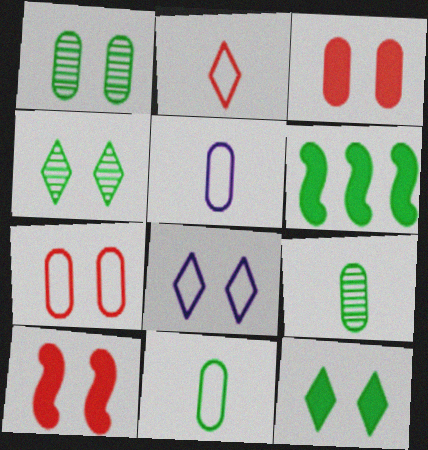[[1, 8, 10], 
[4, 6, 11]]